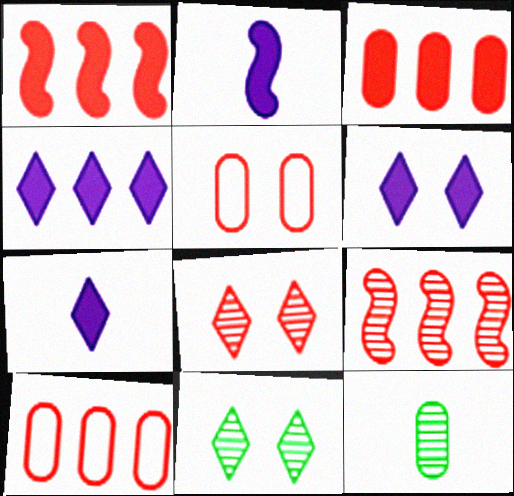[[2, 10, 11], 
[4, 6, 7]]